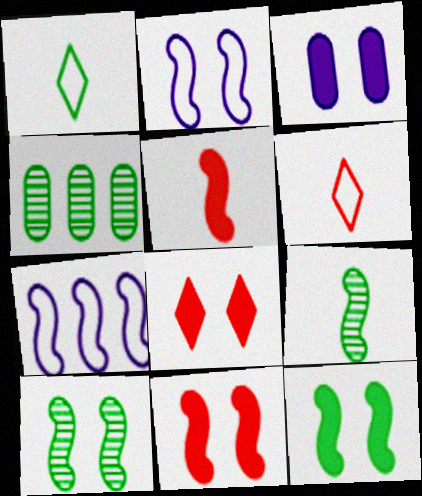[[1, 4, 12], 
[2, 10, 11], 
[3, 8, 12], 
[5, 7, 10], 
[7, 9, 11]]